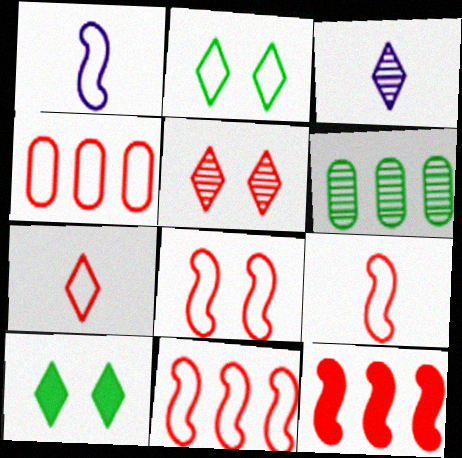[[1, 2, 4], 
[4, 7, 8], 
[8, 9, 11]]